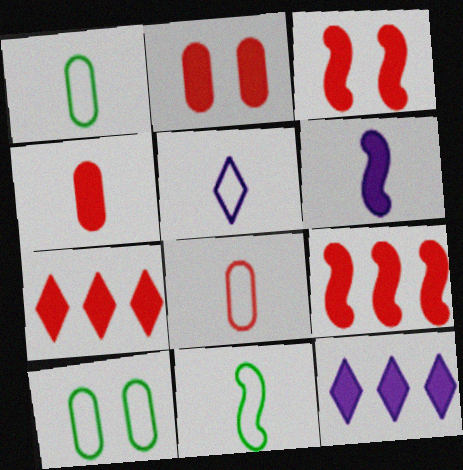[[3, 4, 7], 
[5, 8, 11]]